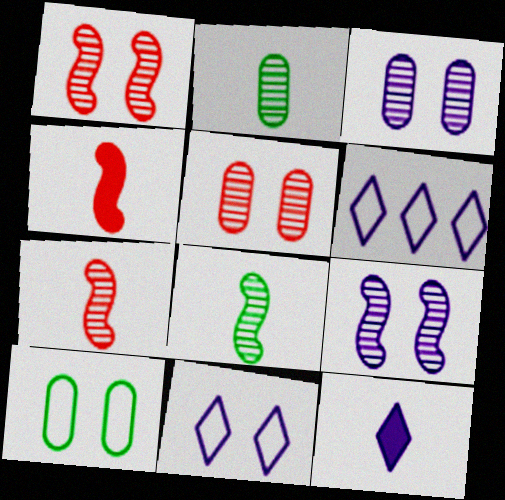[]